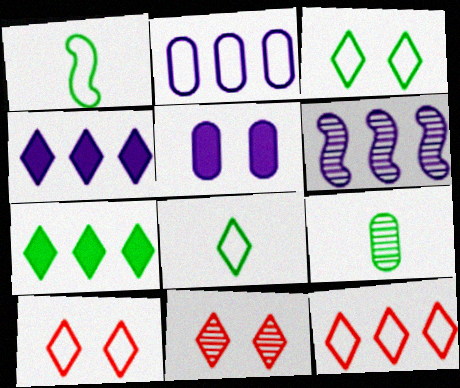[[1, 2, 10], 
[2, 4, 6], 
[4, 8, 11], 
[6, 9, 11]]